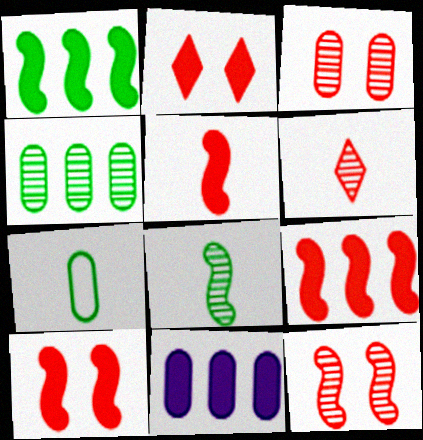[[3, 7, 11], 
[5, 9, 10]]